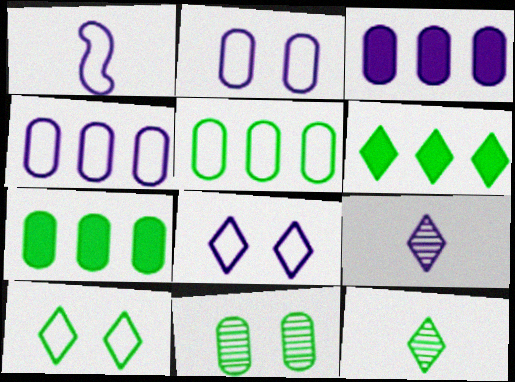[[1, 4, 8], 
[6, 10, 12]]